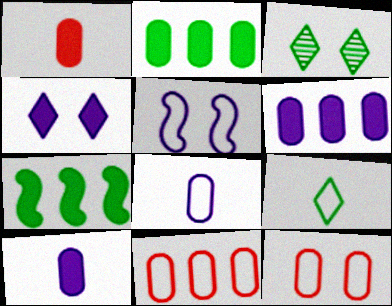[[1, 4, 7], 
[5, 9, 11]]